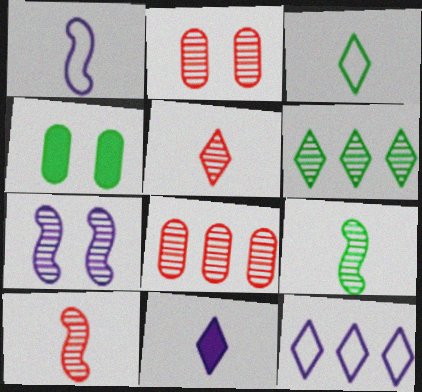[[3, 5, 11], 
[4, 10, 12]]